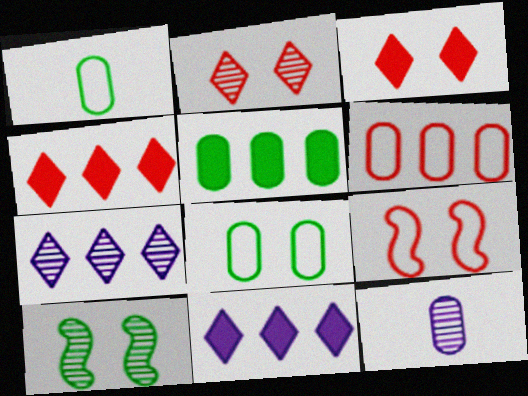[]